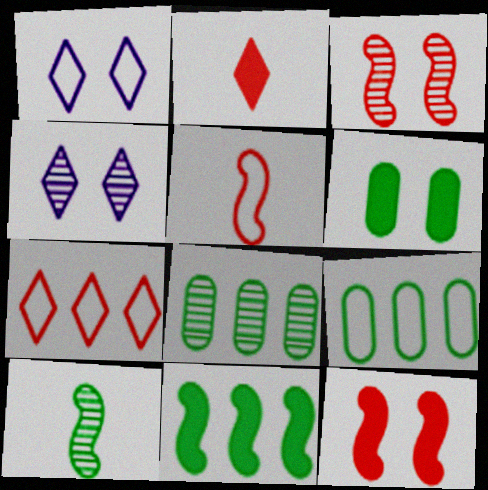[[1, 3, 6], 
[1, 5, 9]]